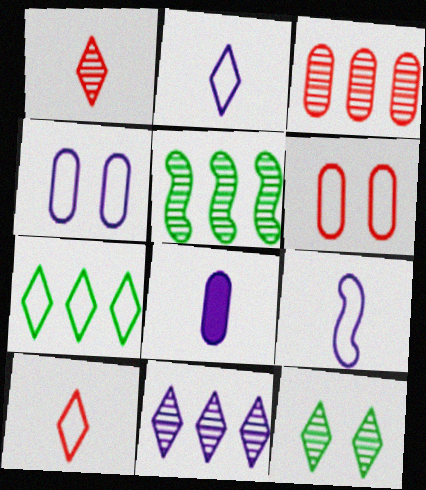[[1, 11, 12], 
[3, 5, 11], 
[6, 7, 9]]